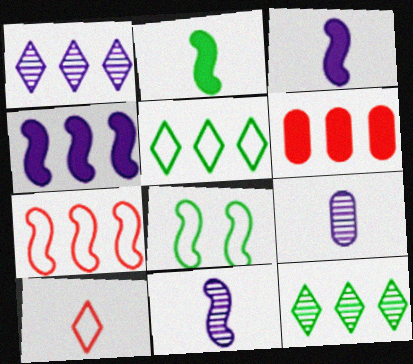[[2, 9, 10]]